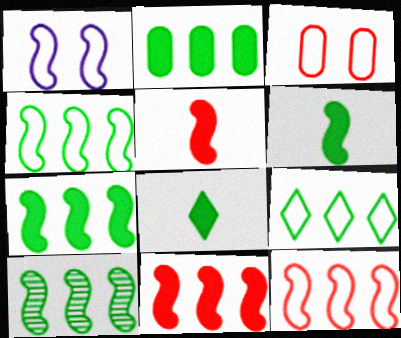[[1, 5, 10], 
[2, 9, 10], 
[4, 7, 10]]